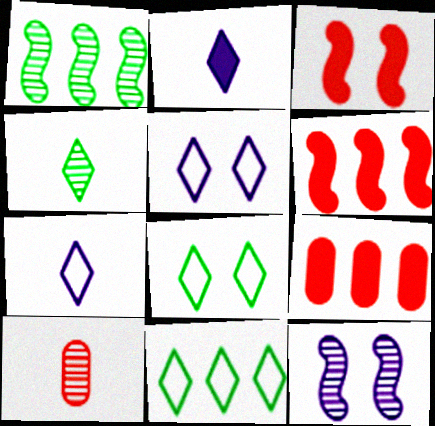[]